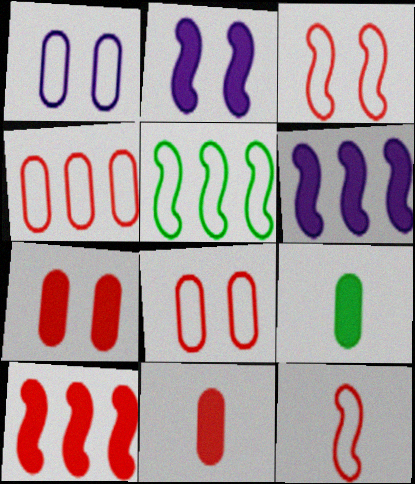[]